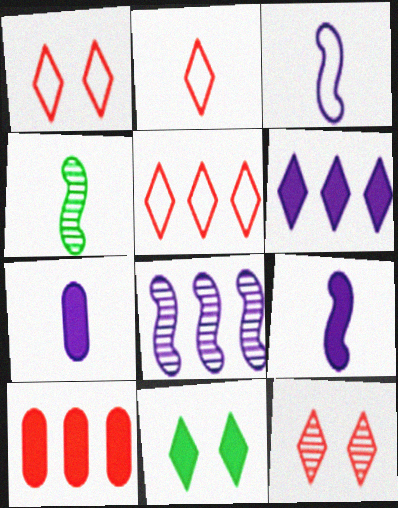[[1, 2, 5], 
[2, 4, 7], 
[9, 10, 11]]